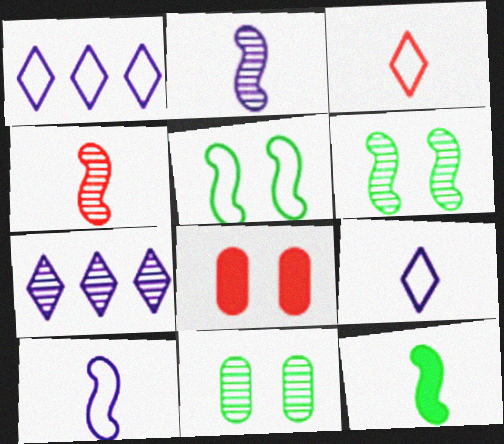[[4, 7, 11], 
[4, 10, 12]]